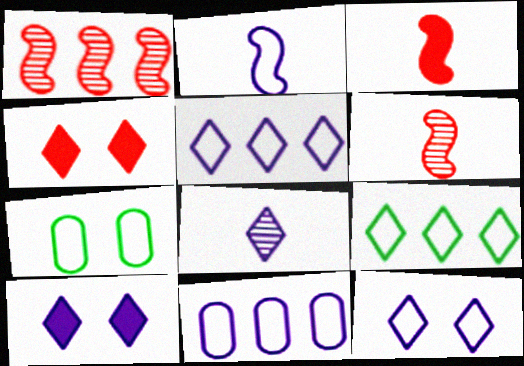[[2, 11, 12], 
[4, 8, 9], 
[5, 8, 10]]